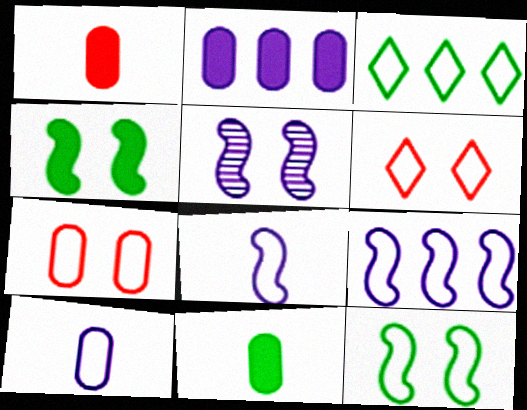[[1, 3, 5], 
[3, 7, 8]]